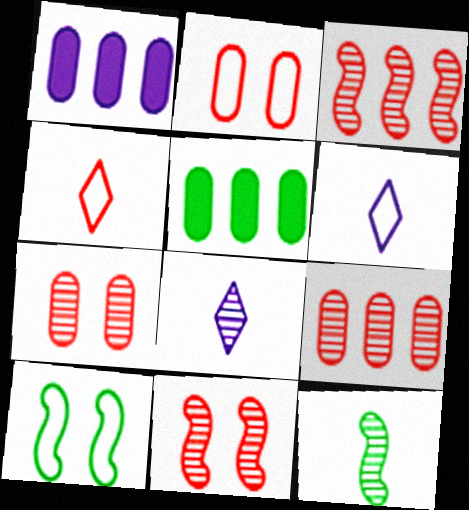[[5, 6, 11]]